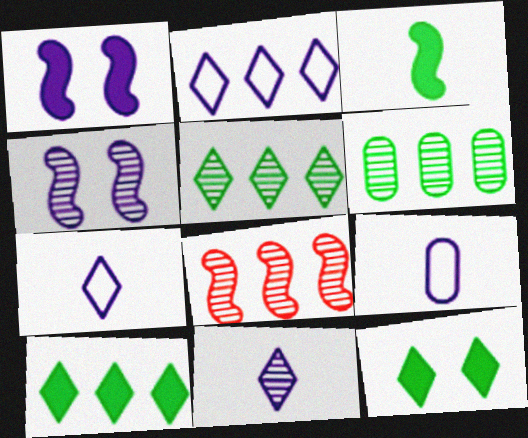[[8, 9, 12]]